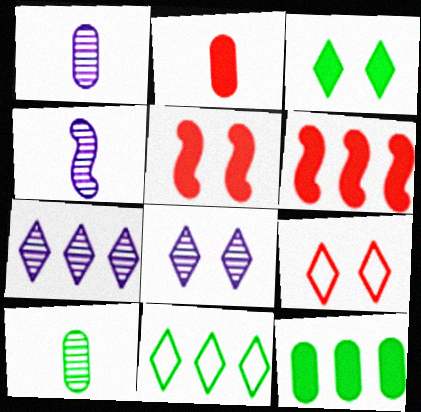[[1, 5, 11], 
[3, 8, 9], 
[4, 9, 12]]